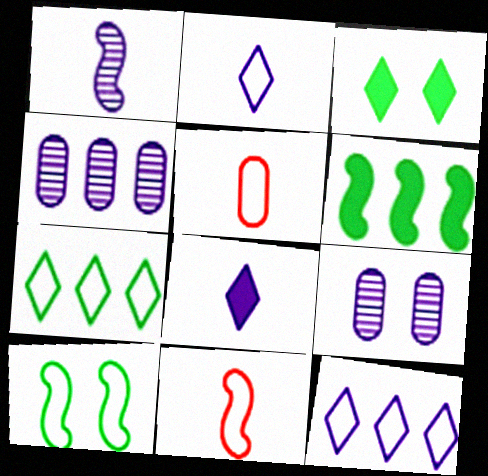[[3, 4, 11], 
[5, 10, 12]]